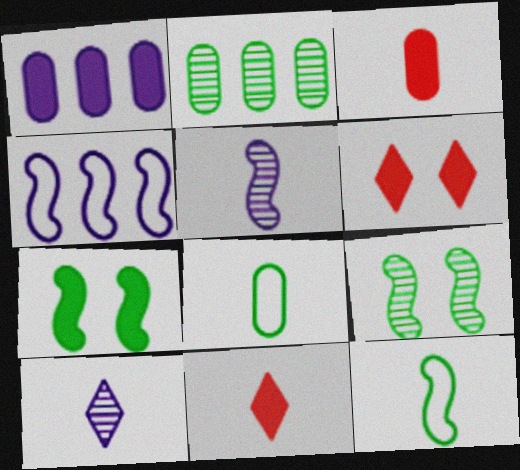[[1, 7, 11], 
[3, 10, 12], 
[5, 8, 11]]